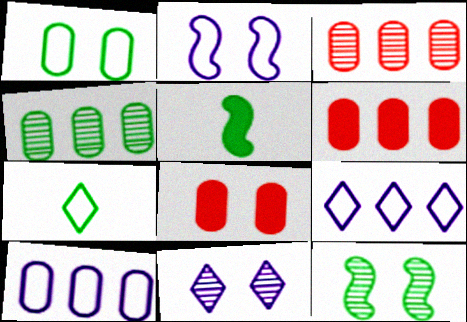[[4, 6, 10]]